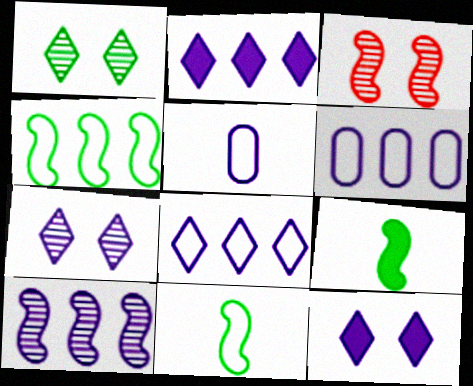[[2, 6, 10], 
[5, 10, 12]]